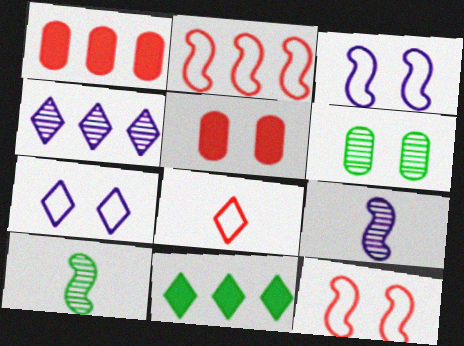[[1, 7, 10]]